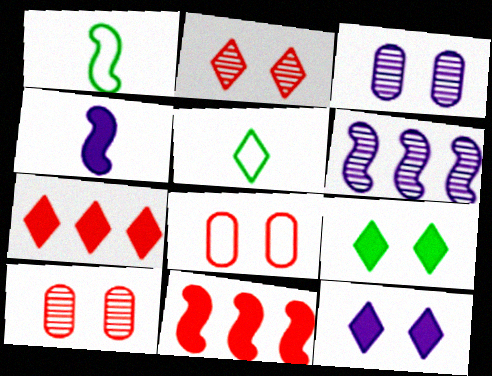[[1, 3, 7], 
[3, 5, 11]]